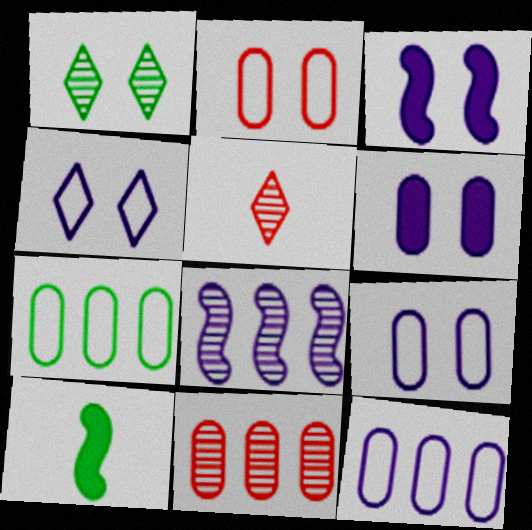[[1, 2, 3], 
[1, 7, 10], 
[3, 5, 7], 
[4, 10, 11]]